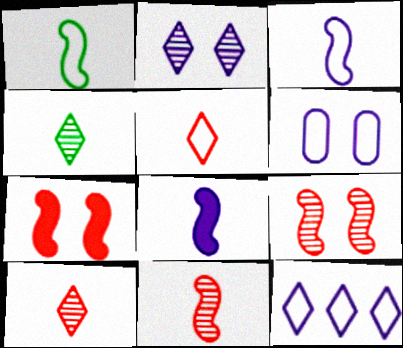[[1, 8, 11], 
[3, 6, 12]]